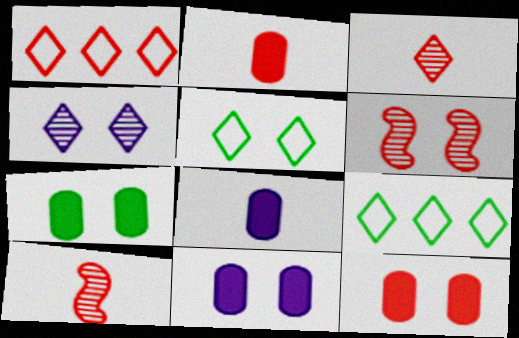[[1, 2, 6], 
[1, 10, 12], 
[5, 6, 11], 
[6, 8, 9], 
[7, 11, 12], 
[9, 10, 11]]